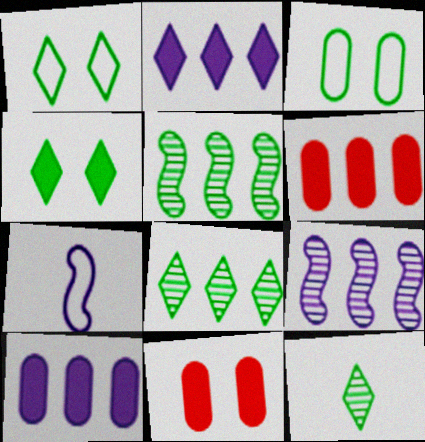[[7, 8, 11]]